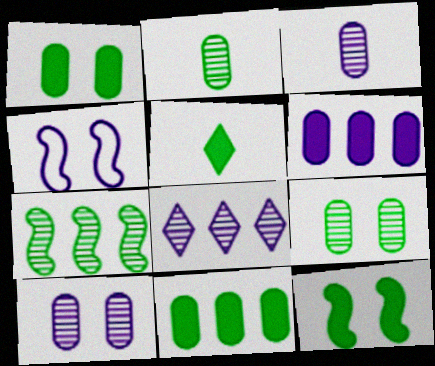[[5, 11, 12]]